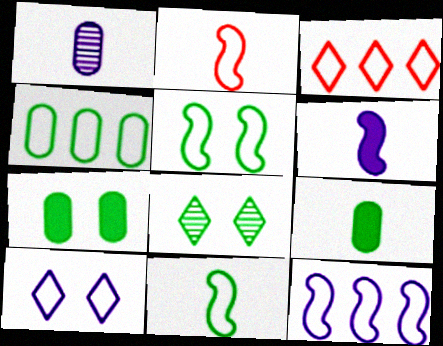[[2, 4, 10], 
[2, 5, 12], 
[3, 4, 12], 
[5, 7, 8]]